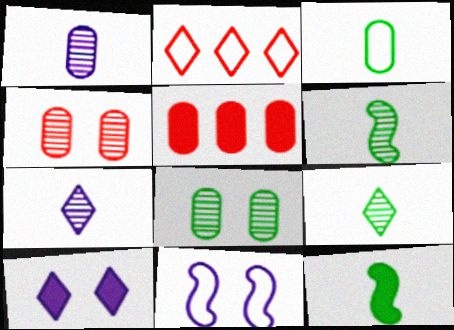[[2, 3, 11], 
[2, 9, 10], 
[3, 9, 12], 
[5, 9, 11], 
[5, 10, 12]]